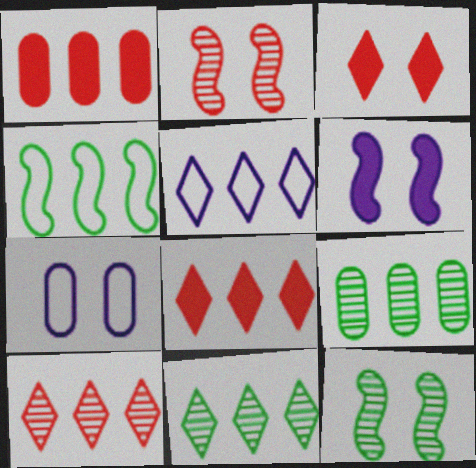[[3, 7, 12], 
[5, 8, 11]]